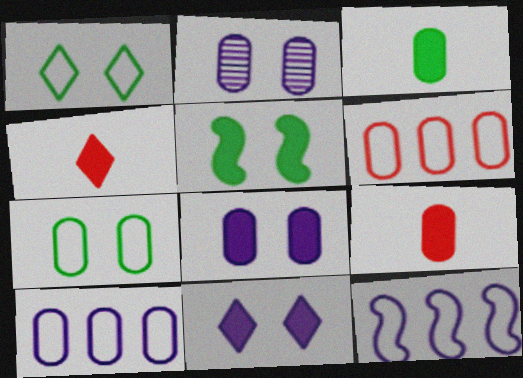[[2, 3, 6]]